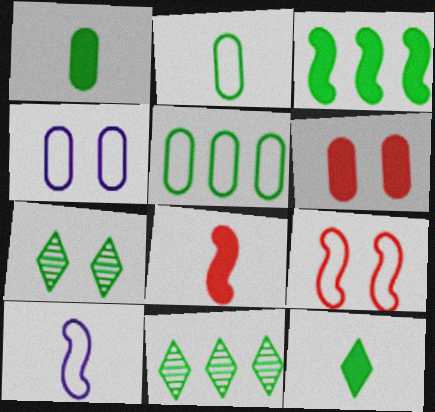[[2, 3, 7], 
[3, 5, 11], 
[4, 8, 11], 
[6, 10, 11]]